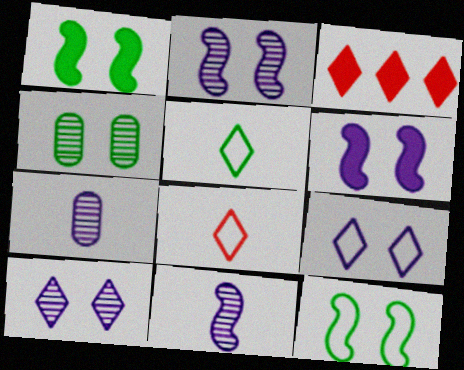[[3, 5, 10], 
[3, 7, 12]]